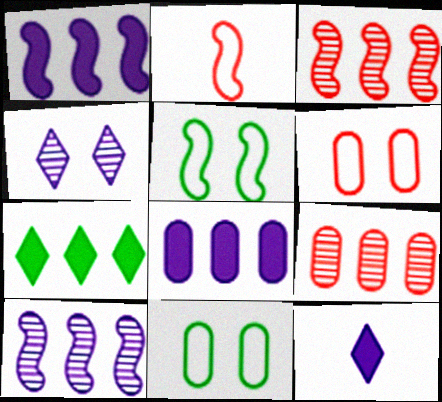[[3, 11, 12], 
[5, 9, 12]]